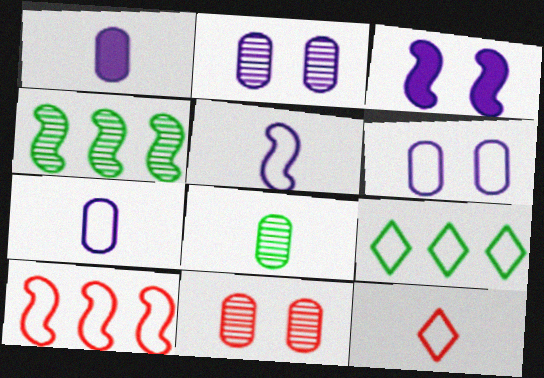[]